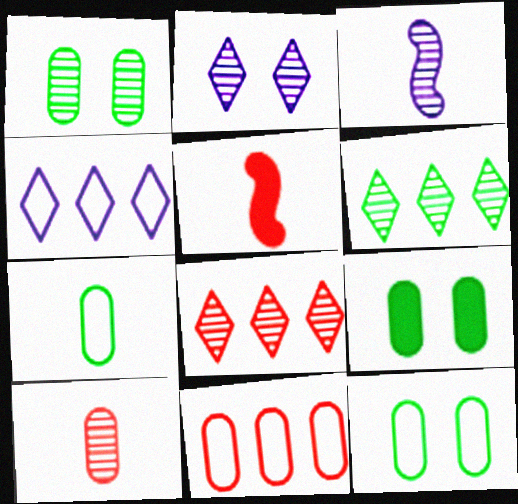[[1, 3, 8], 
[1, 4, 5], 
[1, 9, 12]]